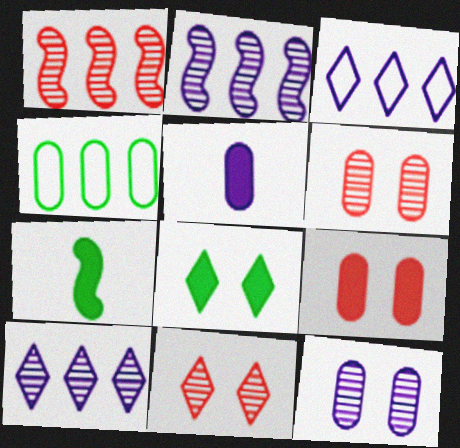[[3, 6, 7], 
[4, 5, 6]]